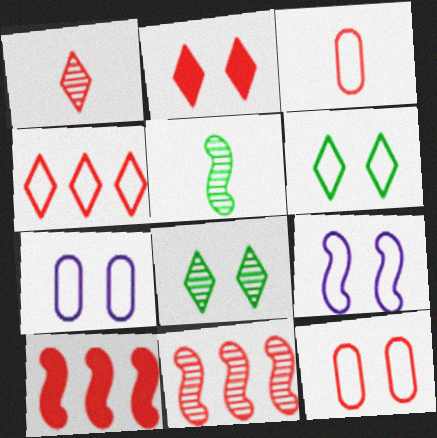[[1, 2, 4], 
[1, 10, 12], 
[2, 3, 11], 
[5, 9, 10], 
[6, 9, 12]]